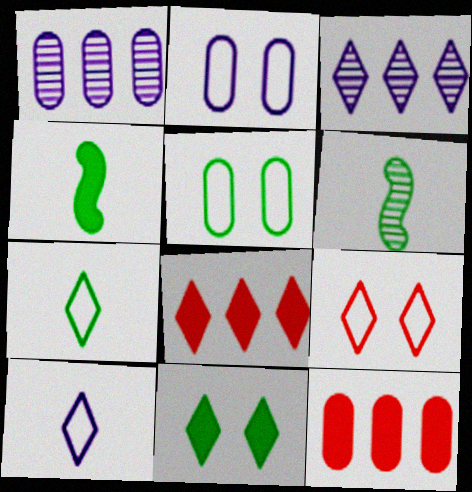[[1, 4, 9], 
[2, 6, 8]]